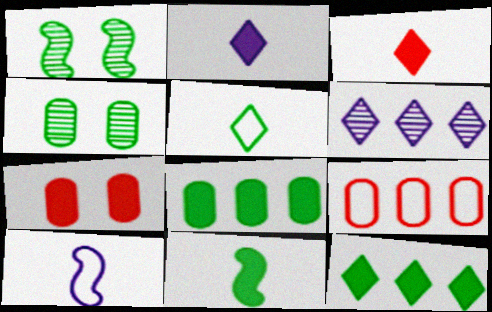[[1, 2, 9], 
[1, 5, 8]]